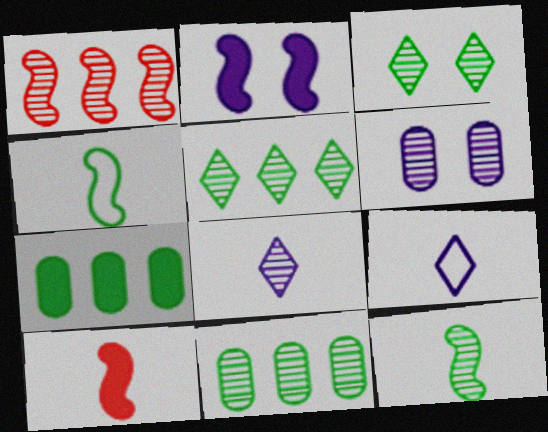[[1, 2, 4], 
[3, 4, 7], 
[3, 11, 12]]